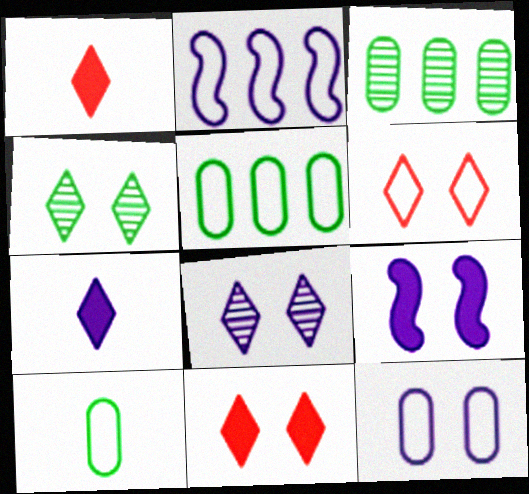[[2, 6, 10], 
[8, 9, 12]]